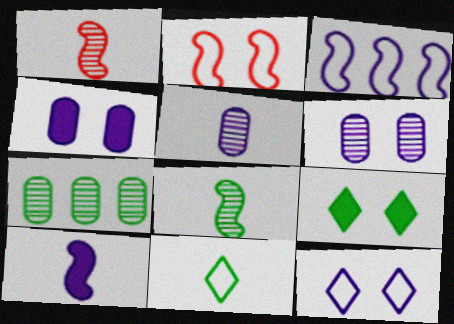[[2, 6, 9]]